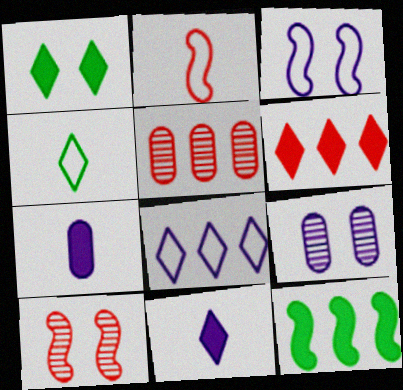[[1, 6, 11], 
[5, 8, 12]]